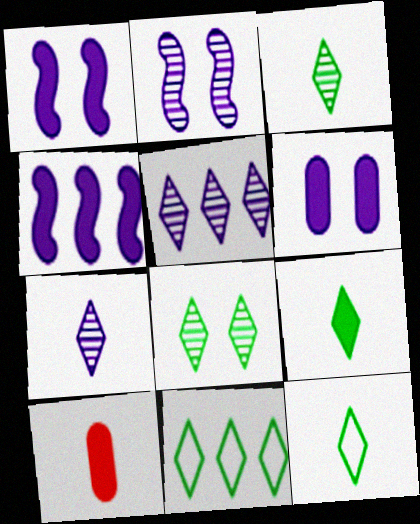[[2, 10, 11], 
[3, 9, 12], 
[8, 9, 11]]